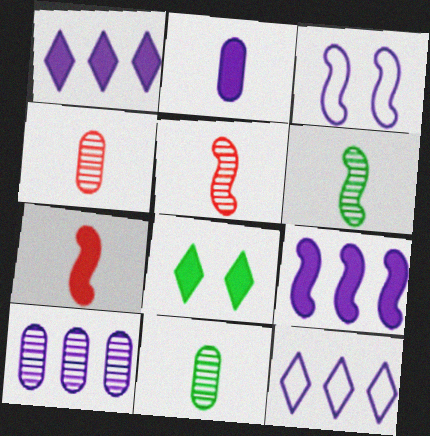[[9, 10, 12]]